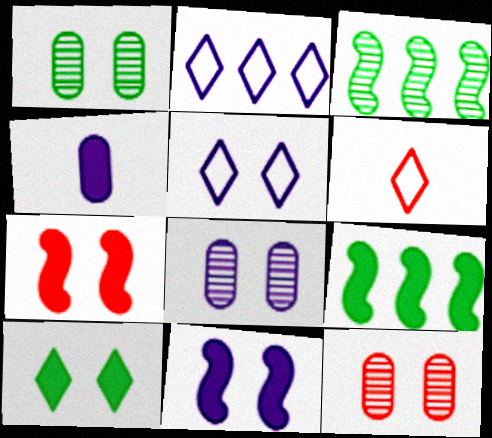[[1, 5, 7], 
[1, 8, 12], 
[5, 8, 11], 
[6, 8, 9]]